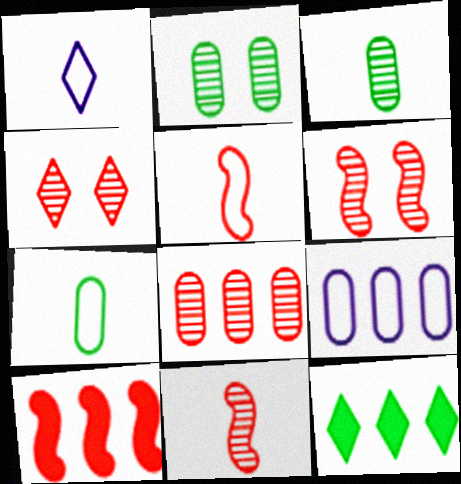[[1, 2, 10], 
[1, 4, 12], 
[1, 5, 7], 
[4, 8, 11], 
[5, 6, 10]]